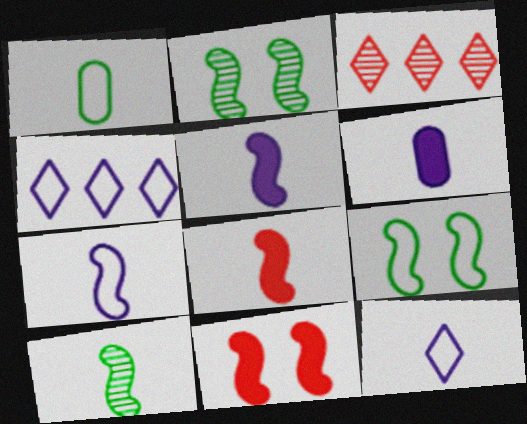[[3, 6, 9], 
[7, 8, 10]]